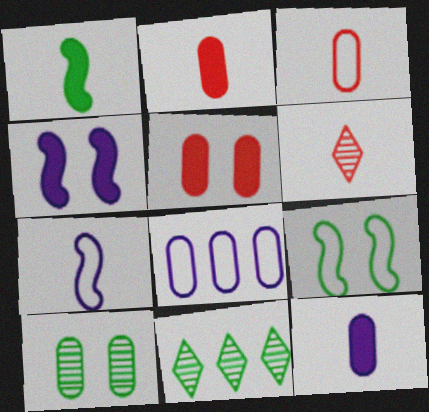[[2, 8, 10], 
[3, 4, 11], 
[5, 7, 11]]